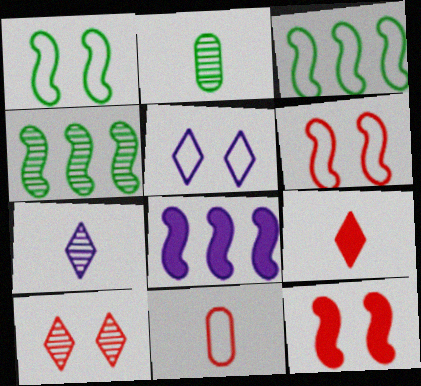[[3, 5, 11]]